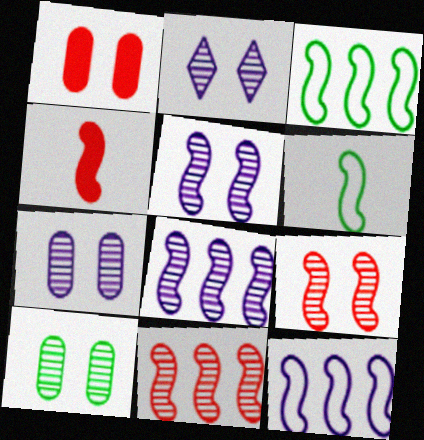[[2, 5, 7], 
[2, 9, 10], 
[3, 4, 5]]